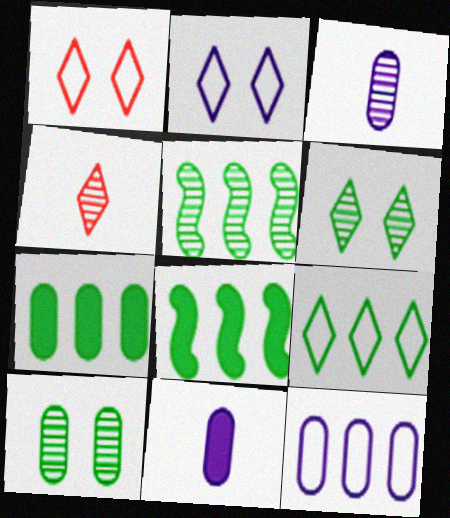[[1, 3, 8], 
[1, 5, 11], 
[5, 7, 9]]